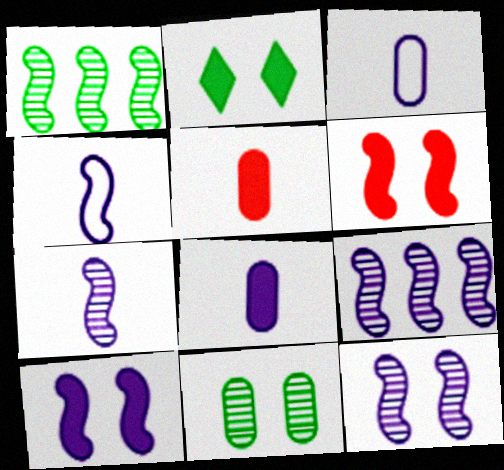[[1, 4, 6], 
[4, 9, 10], 
[7, 9, 12]]